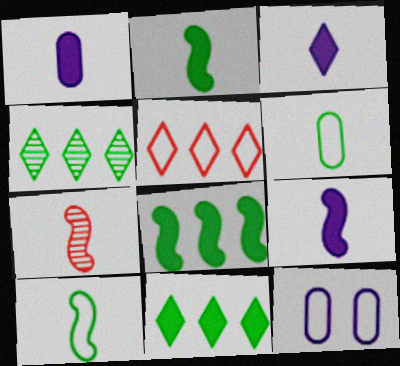[[1, 3, 9], 
[3, 6, 7], 
[5, 10, 12], 
[7, 9, 10], 
[7, 11, 12]]